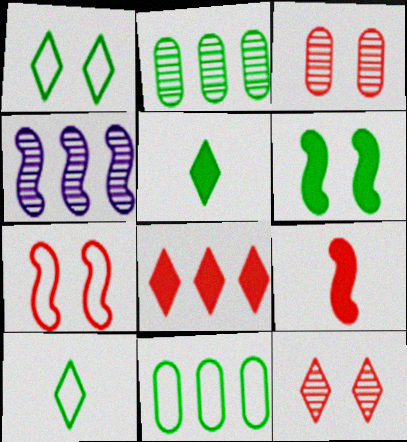[[2, 6, 10], 
[4, 8, 11]]